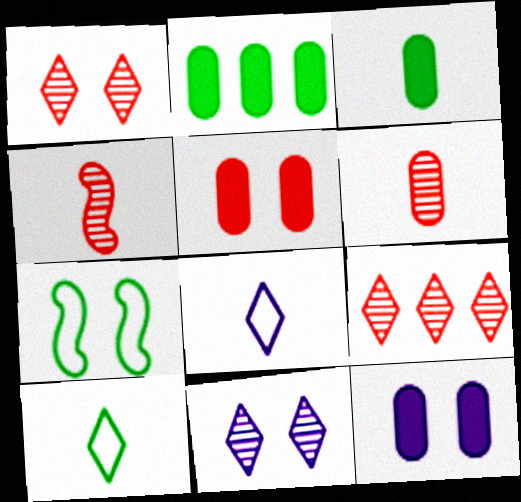[[1, 7, 12], 
[3, 4, 8], 
[5, 7, 11]]